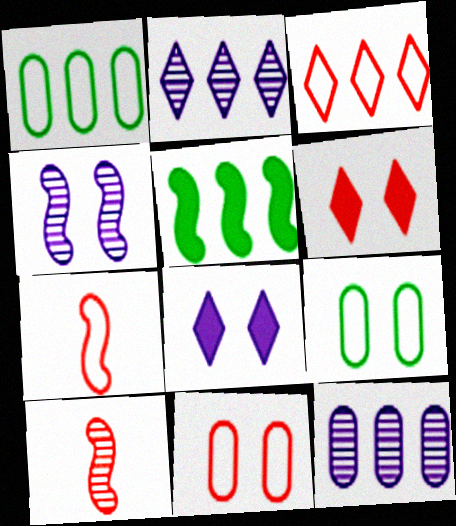[[1, 8, 10], 
[3, 5, 12], 
[3, 7, 11], 
[4, 5, 7], 
[4, 6, 9]]